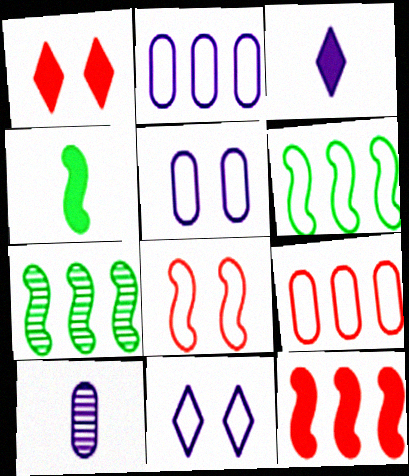[[1, 6, 10]]